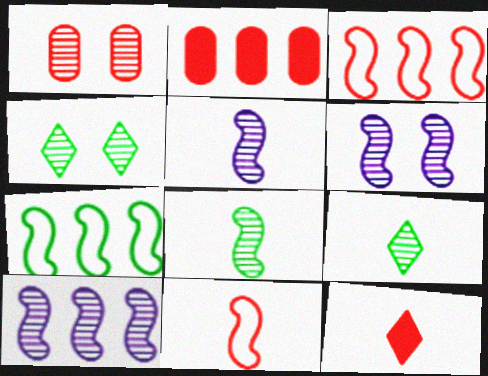[[1, 3, 12], 
[1, 4, 6], 
[1, 9, 10], 
[5, 6, 10]]